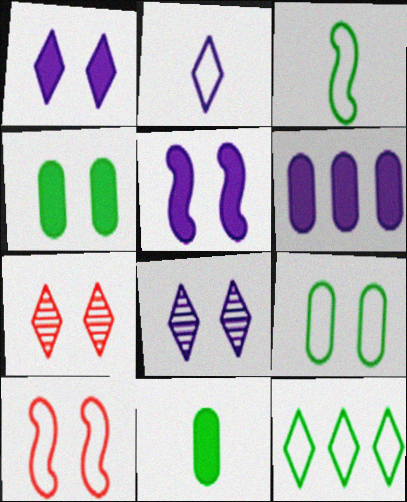[[3, 6, 7], 
[3, 9, 12], 
[4, 8, 10], 
[5, 7, 9]]